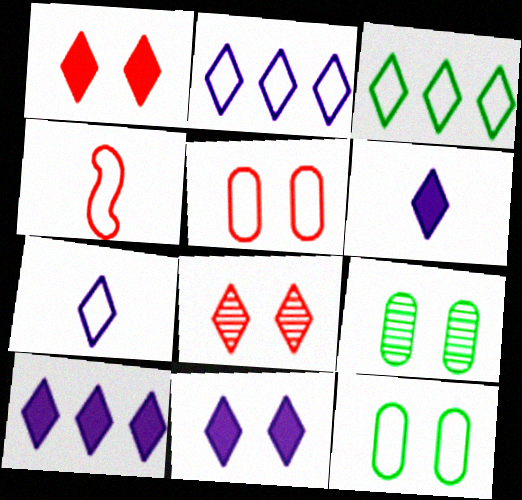[[2, 4, 12], 
[3, 6, 8], 
[4, 9, 10], 
[6, 10, 11]]